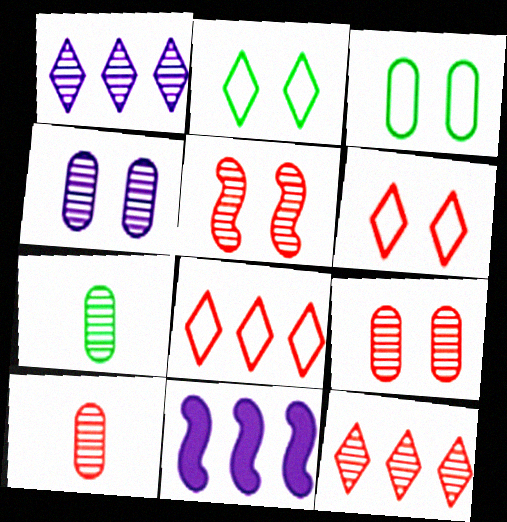[[1, 5, 7], 
[2, 10, 11], 
[5, 10, 12], 
[6, 7, 11]]